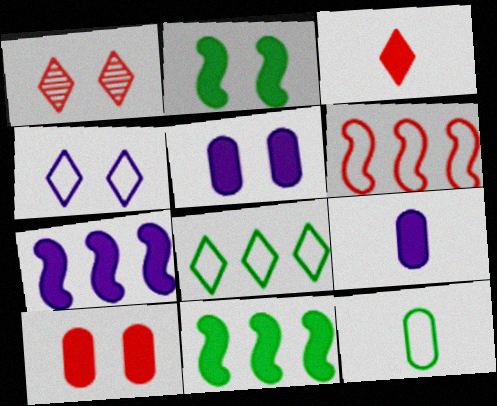[[1, 7, 12], 
[3, 5, 11], 
[4, 6, 12]]